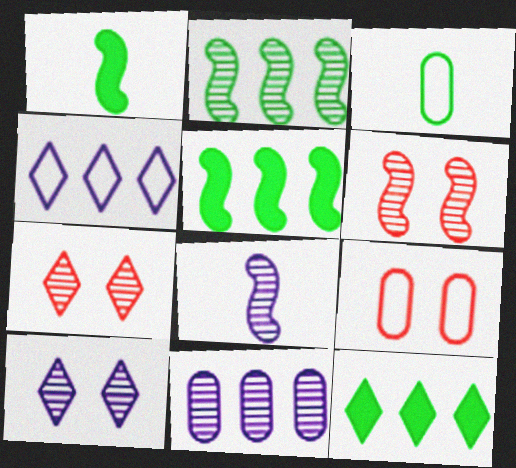[[2, 6, 8], 
[8, 9, 12], 
[8, 10, 11]]